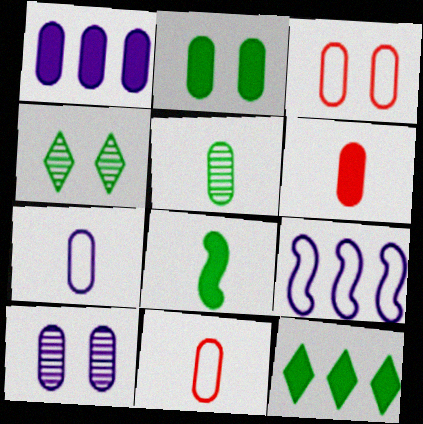[[1, 2, 6], 
[1, 3, 5], 
[1, 7, 10], 
[2, 3, 10], 
[2, 8, 12], 
[4, 6, 9], 
[5, 6, 7]]